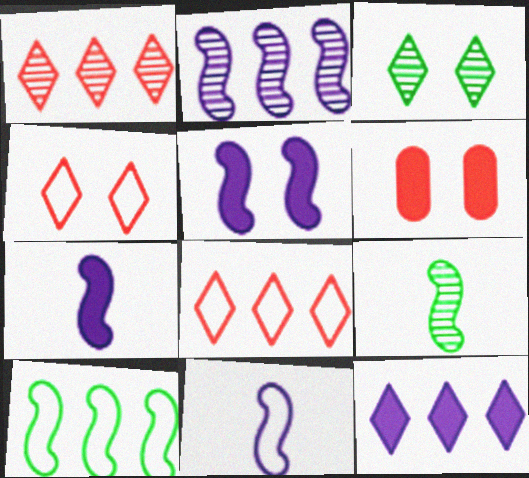[[2, 5, 11]]